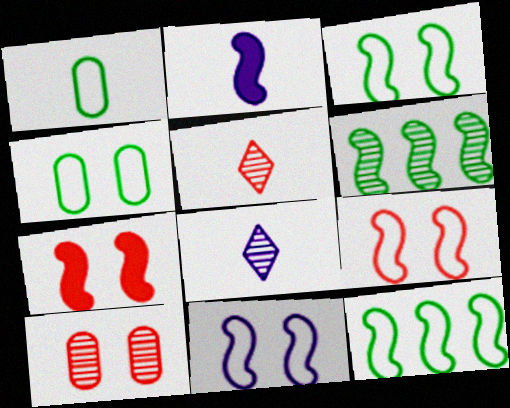[[1, 2, 5], 
[2, 6, 9], 
[3, 9, 11], 
[6, 8, 10]]